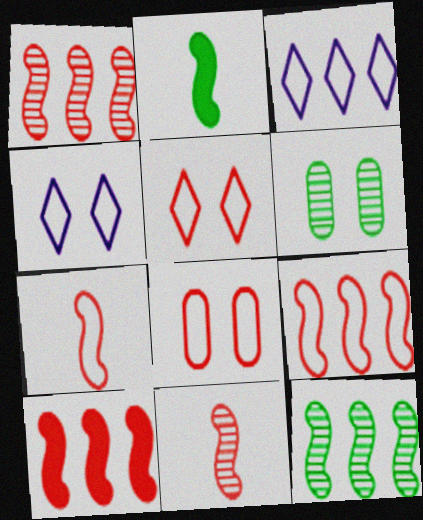[[1, 9, 10]]